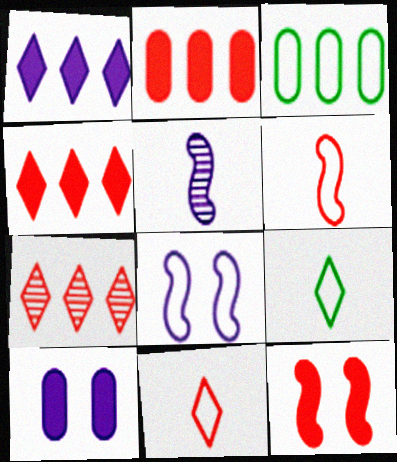[[3, 8, 11]]